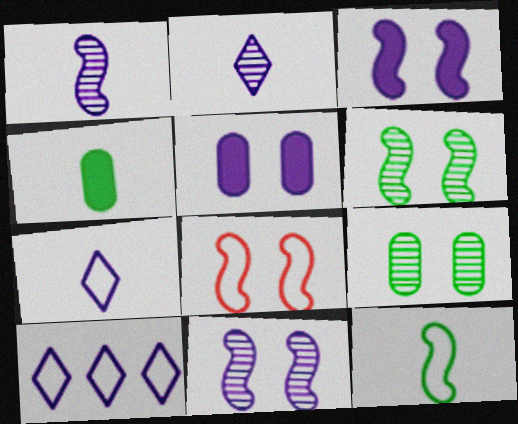[[1, 5, 10], 
[3, 6, 8]]